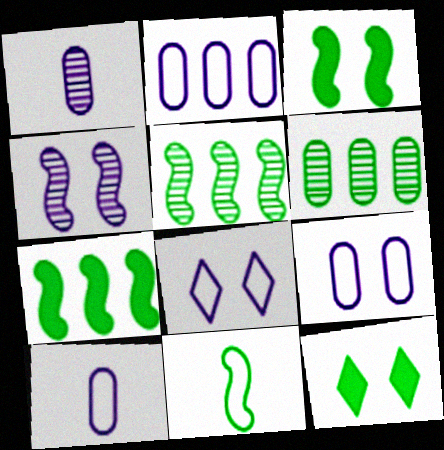[[2, 9, 10], 
[3, 5, 11], 
[6, 11, 12]]